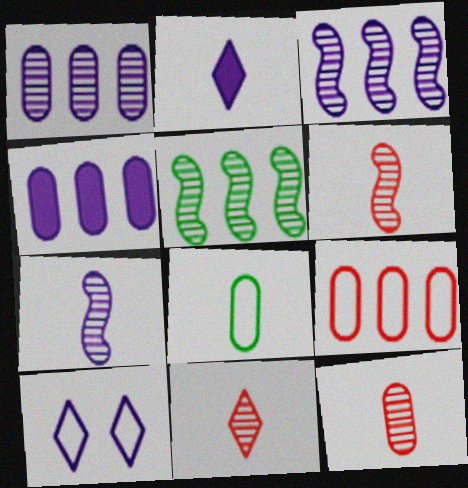[[2, 6, 8], 
[4, 7, 10], 
[6, 11, 12]]